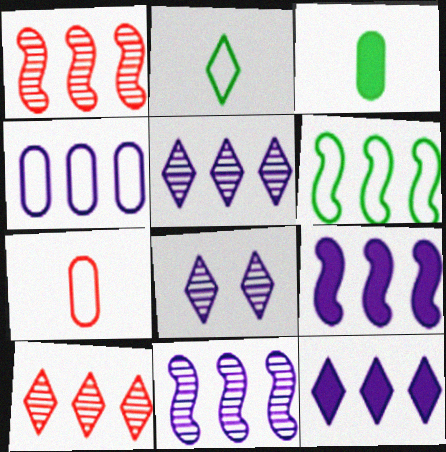[[1, 6, 9], 
[4, 5, 9], 
[4, 11, 12]]